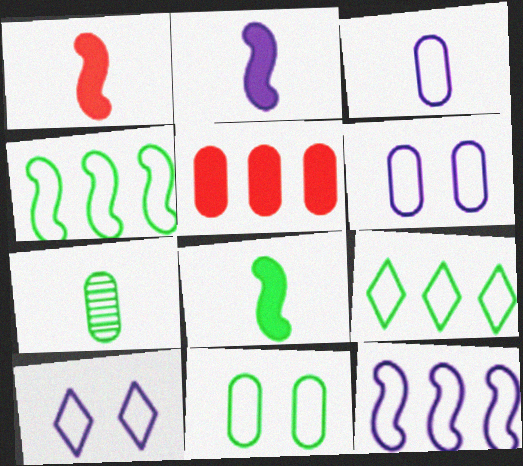[[1, 2, 8], 
[3, 10, 12], 
[5, 6, 7]]